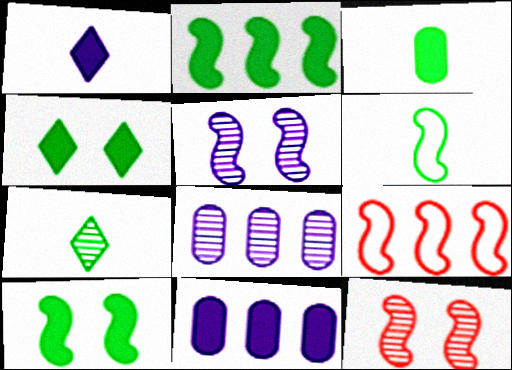[[2, 3, 4], 
[3, 6, 7], 
[7, 8, 12]]